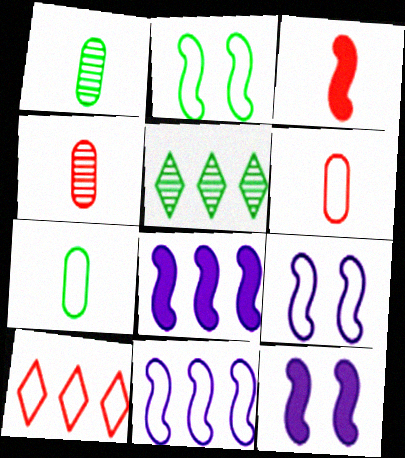[[1, 10, 12], 
[5, 6, 12], 
[7, 9, 10]]